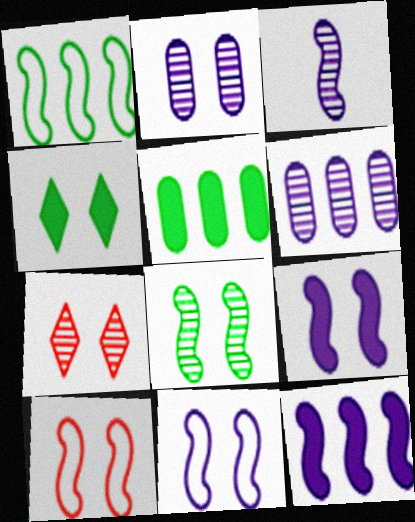[[2, 4, 10], 
[2, 7, 8], 
[3, 11, 12], 
[8, 9, 10]]